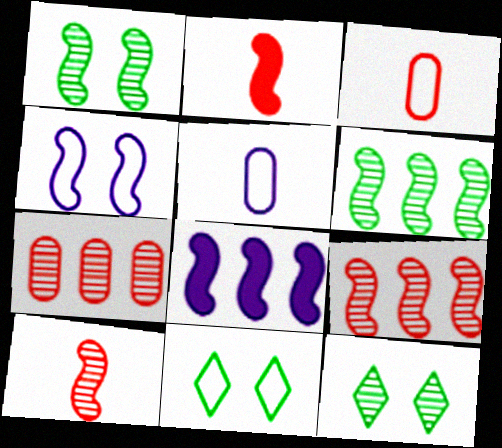[[2, 4, 6], 
[3, 8, 12]]